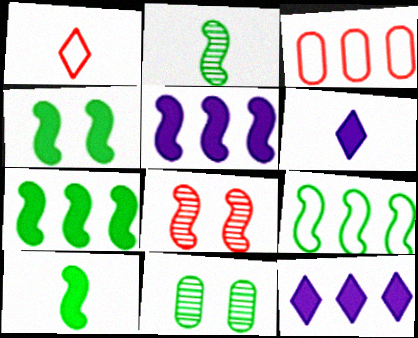[[1, 5, 11], 
[2, 4, 9], 
[4, 7, 10]]